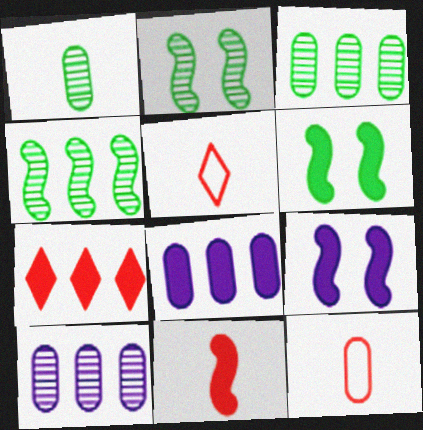[[2, 5, 8], 
[3, 5, 9], 
[5, 6, 10]]